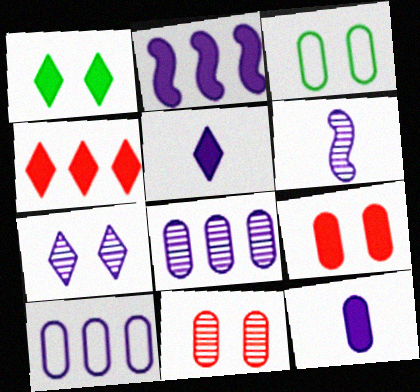[[1, 4, 5], 
[3, 4, 6], 
[6, 7, 8]]